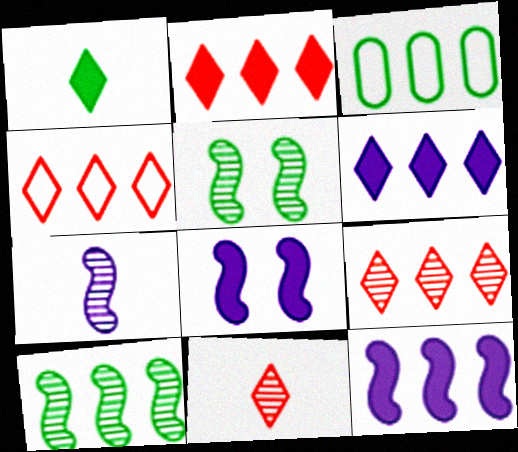[[1, 3, 5], 
[2, 4, 9], 
[3, 8, 11], 
[3, 9, 12]]